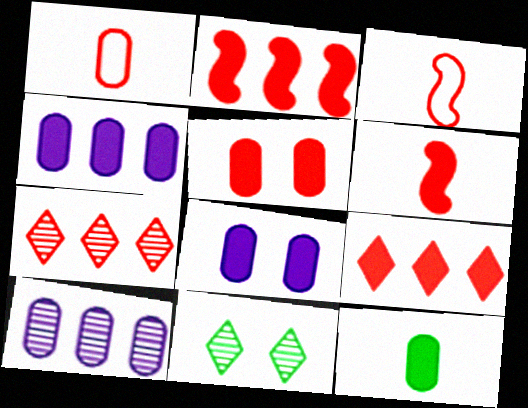[[3, 4, 11], 
[3, 5, 7], 
[4, 5, 12], 
[5, 6, 9]]